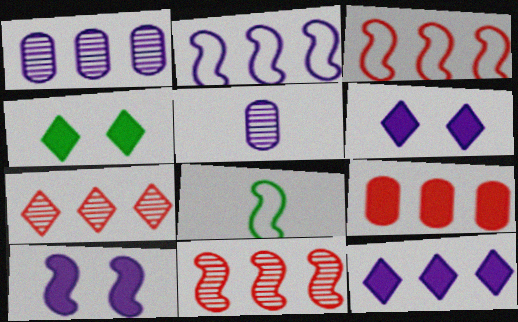[[1, 2, 12], 
[2, 5, 6], 
[3, 4, 5], 
[3, 7, 9], 
[8, 10, 11]]